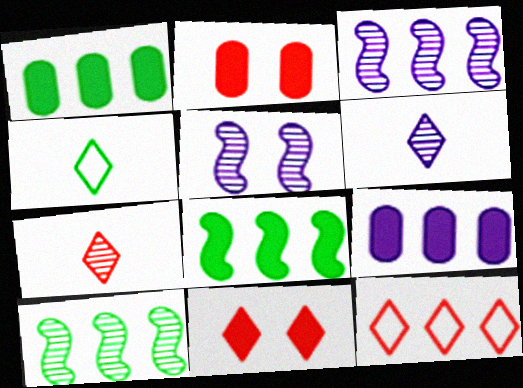[[1, 3, 12], 
[2, 3, 4], 
[7, 11, 12], 
[9, 10, 12]]